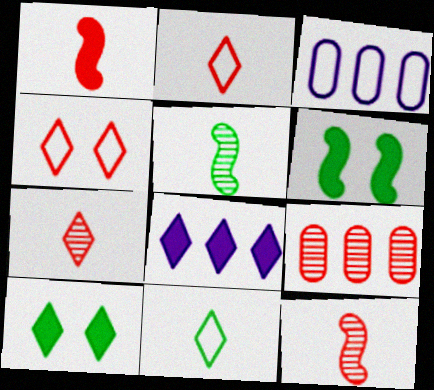[[1, 4, 9], 
[3, 6, 7], 
[3, 10, 12]]